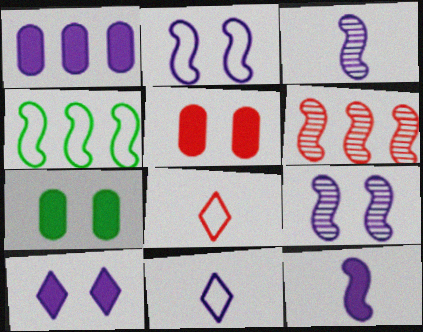[[1, 9, 11], 
[1, 10, 12], 
[5, 6, 8], 
[6, 7, 11]]